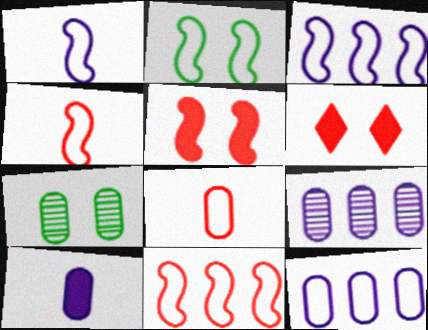[[1, 2, 11], 
[2, 3, 4]]